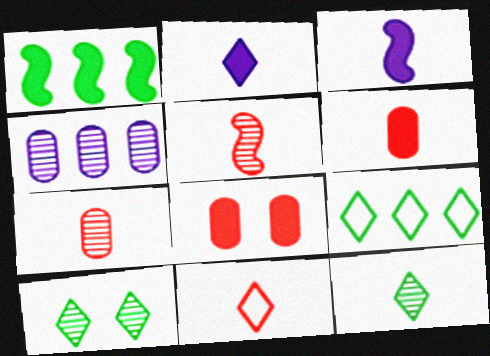[[1, 2, 8], 
[2, 11, 12], 
[4, 5, 10], 
[5, 6, 11]]